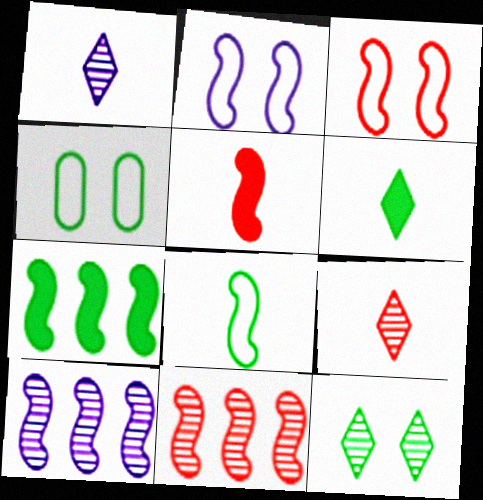[[3, 5, 11]]